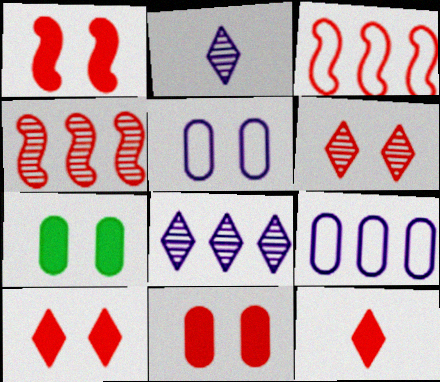[[1, 10, 11], 
[2, 3, 7]]